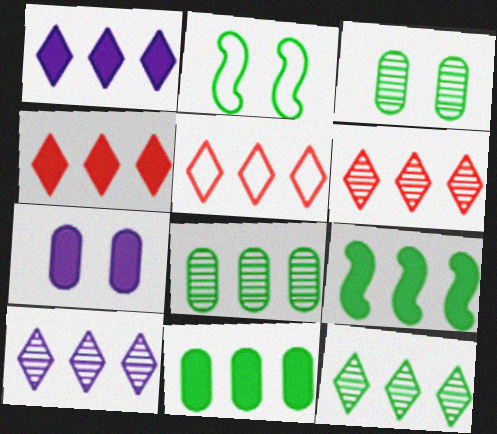[[1, 5, 12], 
[4, 5, 6], 
[6, 10, 12]]